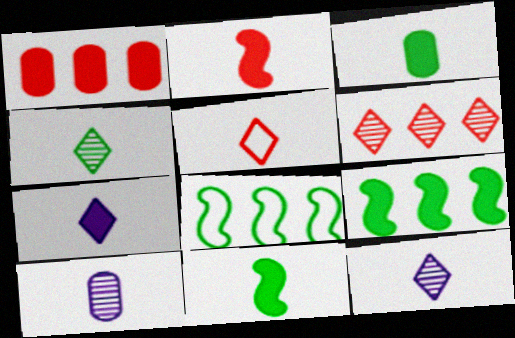[[2, 3, 7], 
[4, 5, 7], 
[5, 10, 11]]